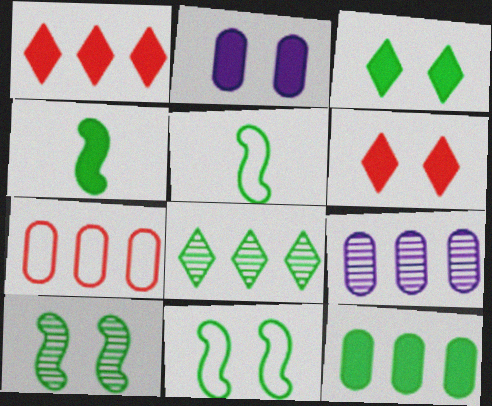[[1, 2, 4], 
[3, 4, 12], 
[5, 6, 9], 
[7, 9, 12]]